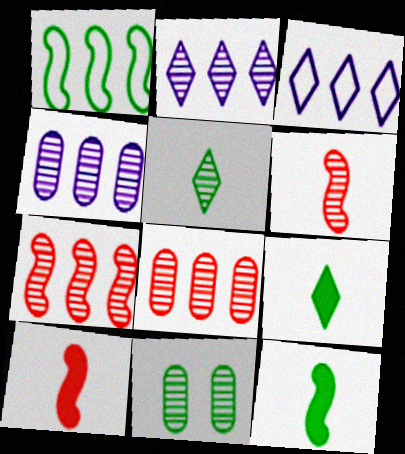[[1, 9, 11], 
[2, 6, 11], 
[3, 10, 11]]